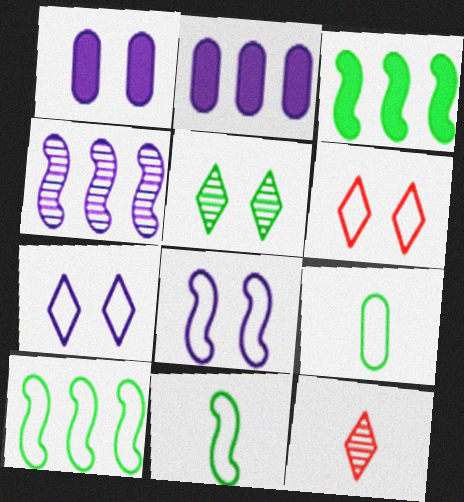[[1, 10, 12], 
[3, 5, 9]]